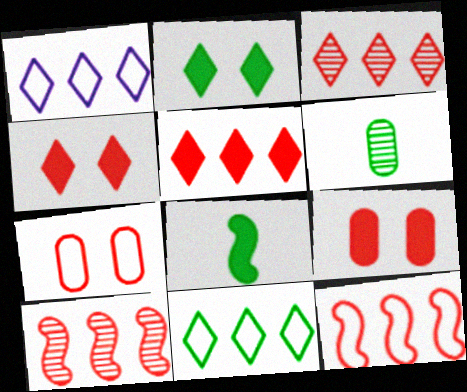[]